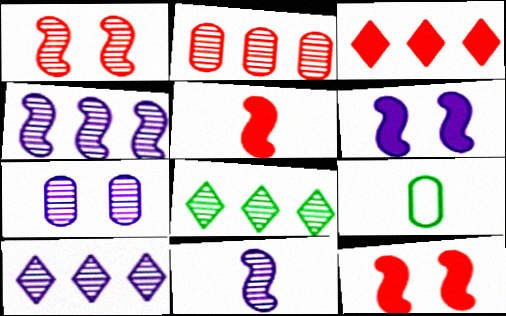[[2, 4, 8], 
[7, 10, 11], 
[9, 10, 12]]